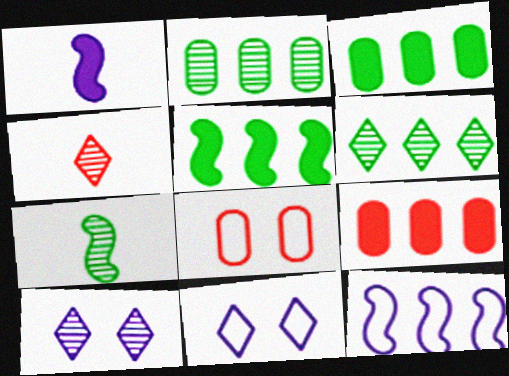[[1, 6, 8], 
[4, 6, 10], 
[6, 9, 12], 
[7, 9, 11]]